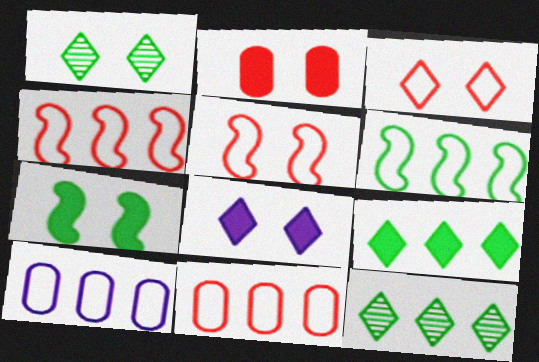[[1, 3, 8], 
[2, 7, 8]]